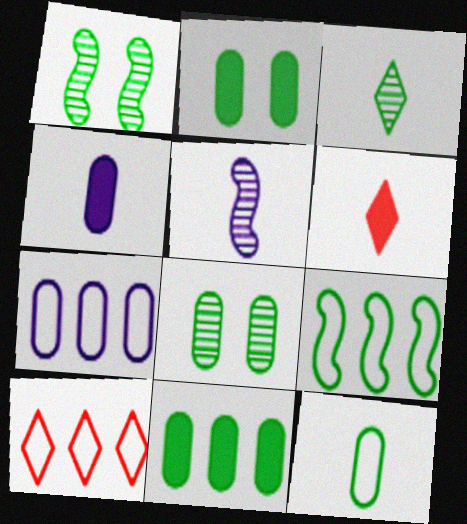[[1, 4, 10], 
[1, 6, 7], 
[2, 3, 9], 
[2, 5, 10], 
[5, 6, 12], 
[7, 9, 10], 
[8, 11, 12]]